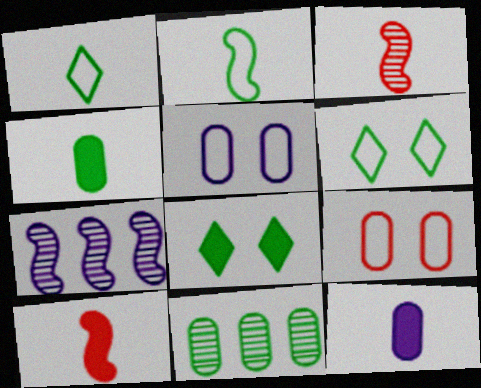[[1, 3, 12], 
[2, 8, 11], 
[9, 11, 12]]